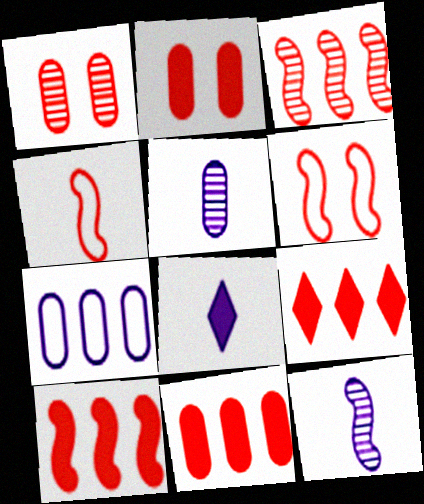[[1, 4, 9], 
[9, 10, 11]]